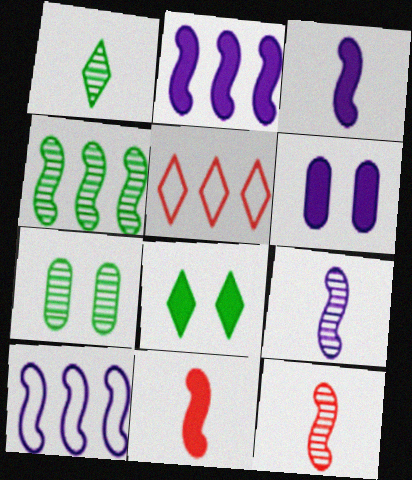[[1, 4, 7], 
[3, 5, 7]]